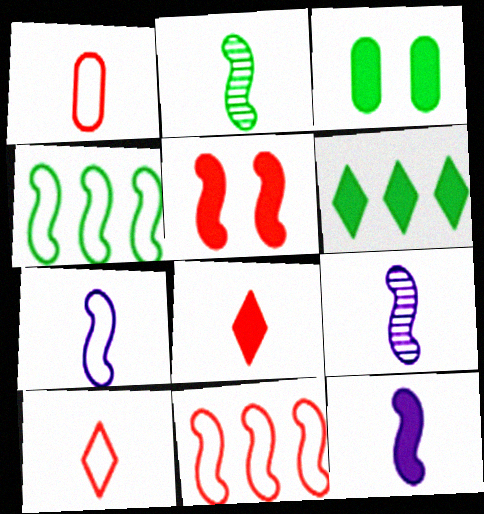[[4, 5, 9], 
[7, 9, 12]]